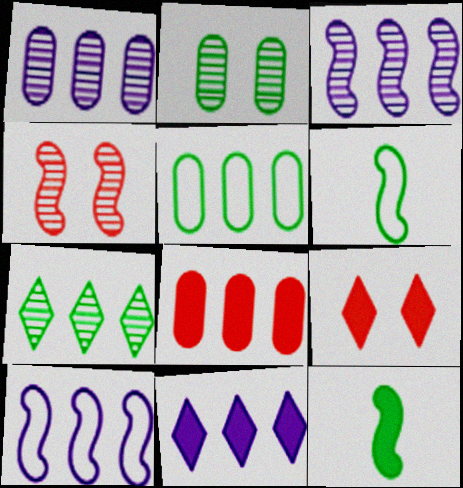[[1, 5, 8], 
[1, 6, 9], 
[1, 10, 11], 
[4, 10, 12], 
[7, 8, 10]]